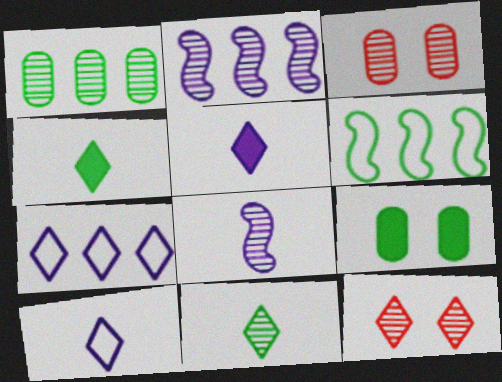[[1, 8, 12], 
[2, 3, 11], 
[3, 5, 6], 
[4, 7, 12], 
[6, 9, 11]]